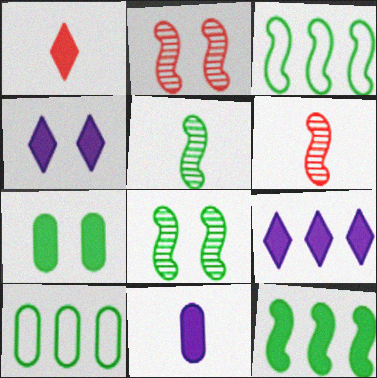[[4, 6, 10]]